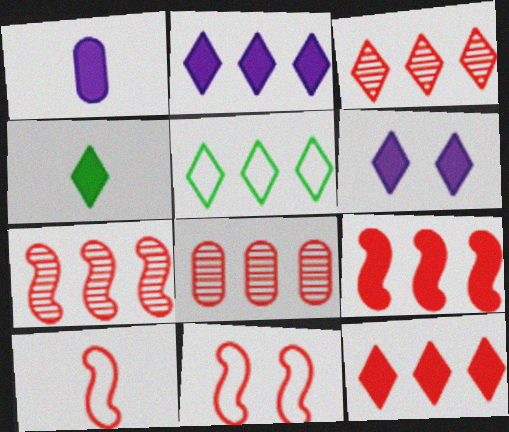[[2, 3, 5], 
[3, 7, 8], 
[4, 6, 12]]